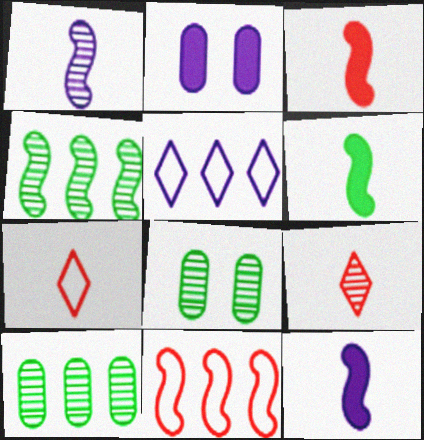[[1, 2, 5], 
[2, 4, 7], 
[3, 5, 8], 
[3, 6, 12]]